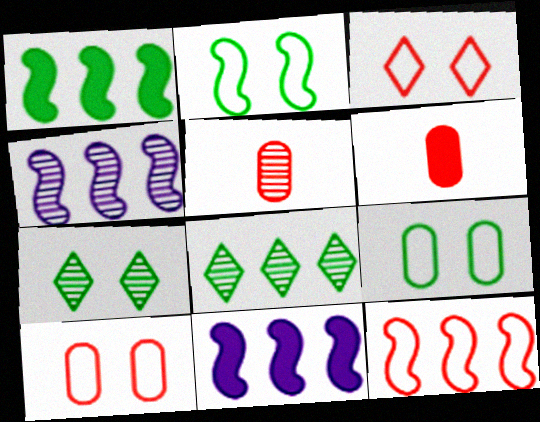[[1, 4, 12], 
[4, 5, 7]]